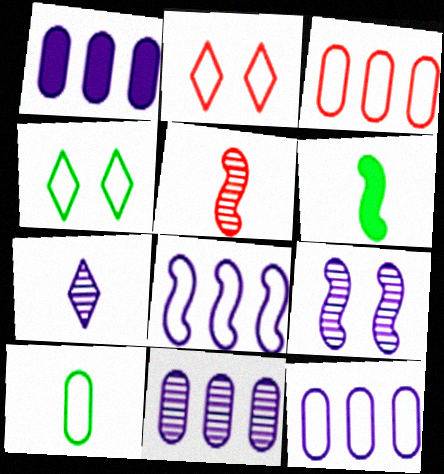[[1, 4, 5], 
[1, 11, 12], 
[2, 6, 11], 
[2, 8, 10], 
[7, 9, 11]]